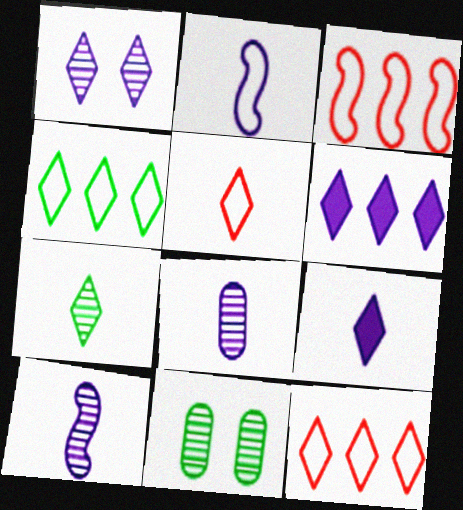[[2, 8, 9], 
[3, 9, 11], 
[5, 7, 9]]